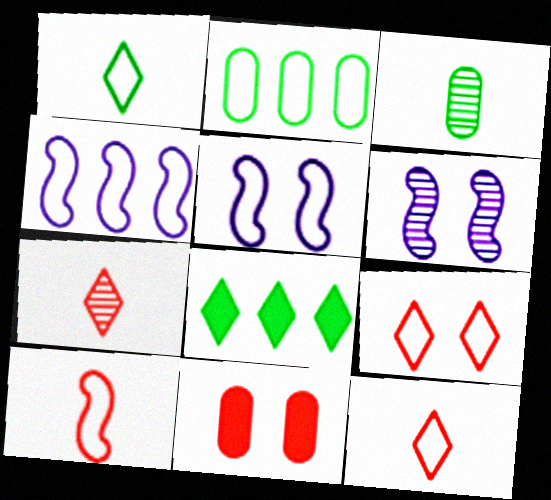[[2, 5, 12]]